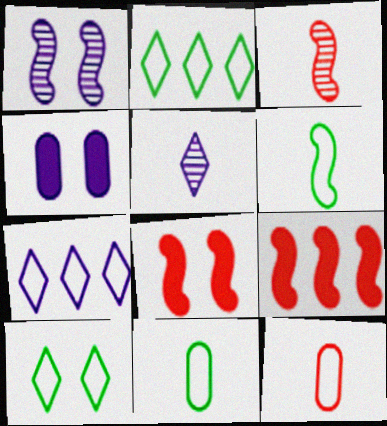[[1, 6, 9], 
[2, 3, 4]]